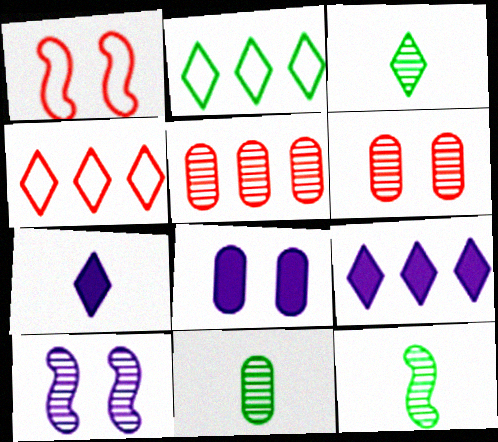[[1, 9, 11], 
[3, 5, 10], 
[3, 11, 12], 
[4, 8, 12]]